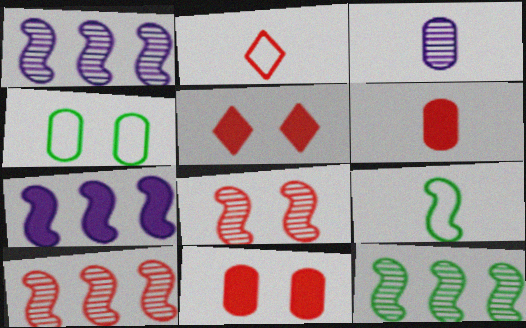[[1, 10, 12], 
[2, 10, 11], 
[7, 8, 9]]